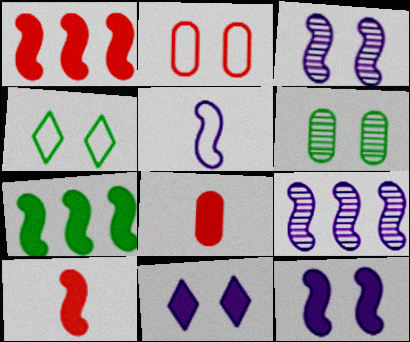[[4, 8, 9], 
[5, 9, 12], 
[7, 8, 11], 
[7, 10, 12]]